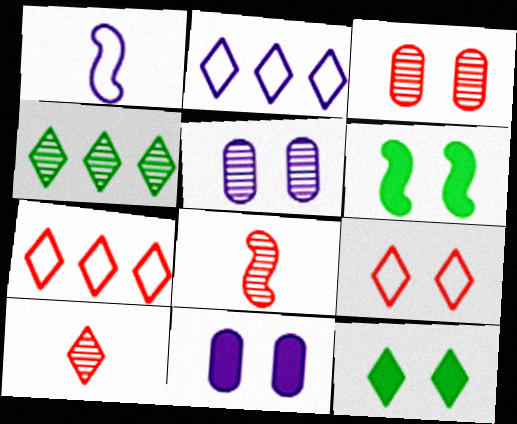[[2, 10, 12], 
[4, 5, 8], 
[5, 6, 9]]